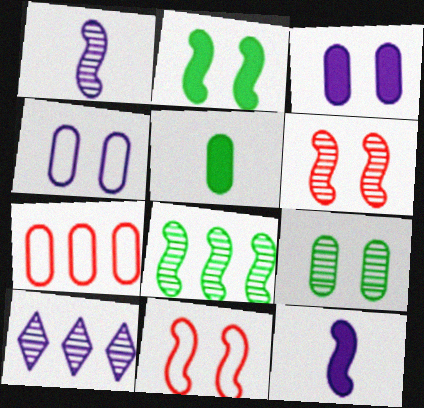[[1, 6, 8], 
[4, 10, 12], 
[5, 10, 11], 
[8, 11, 12]]